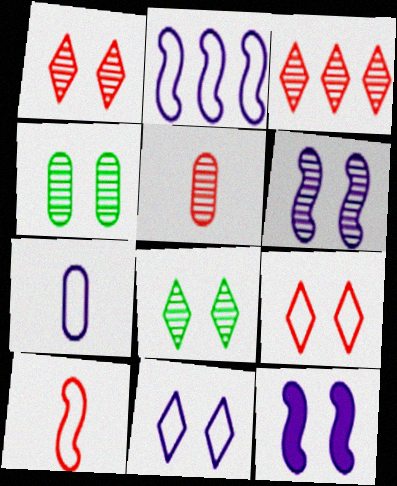[[1, 4, 6], 
[2, 7, 11], 
[4, 9, 12]]